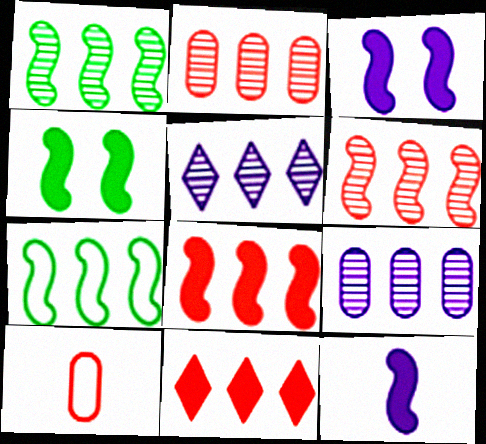[[1, 2, 5], 
[4, 5, 10], 
[4, 8, 12], 
[7, 9, 11]]